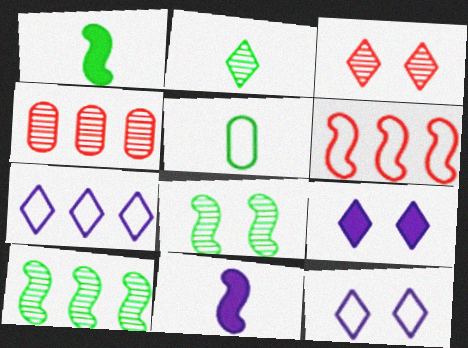[[1, 2, 5], 
[1, 4, 12], 
[5, 6, 12], 
[6, 8, 11]]